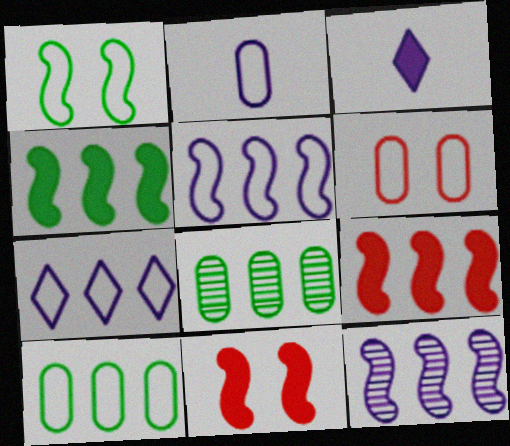[[2, 6, 10], 
[7, 8, 9]]